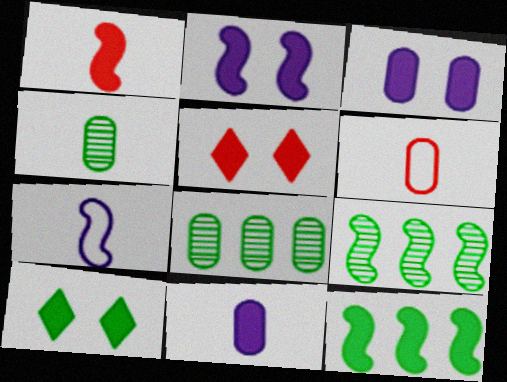[[1, 2, 12], 
[3, 6, 8], 
[4, 6, 11], 
[5, 7, 8], 
[5, 11, 12]]